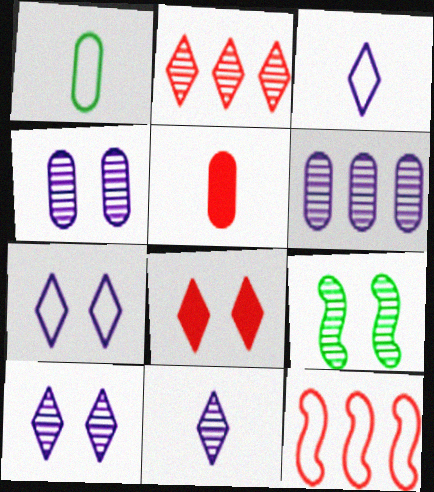[[1, 7, 12]]